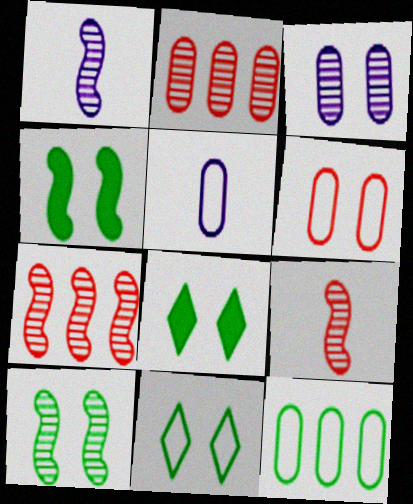[[1, 7, 10], 
[5, 6, 12], 
[5, 7, 8]]